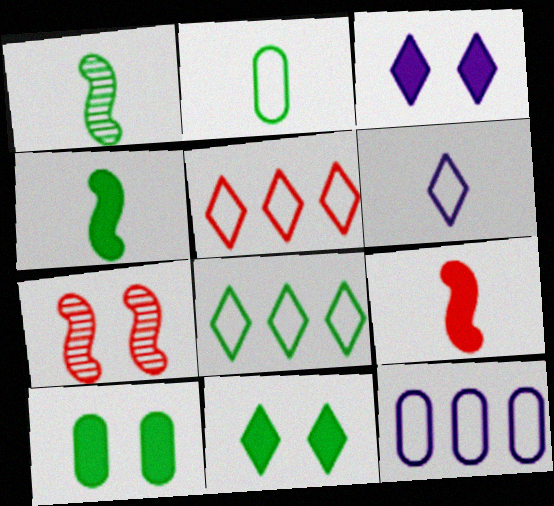[[1, 8, 10]]